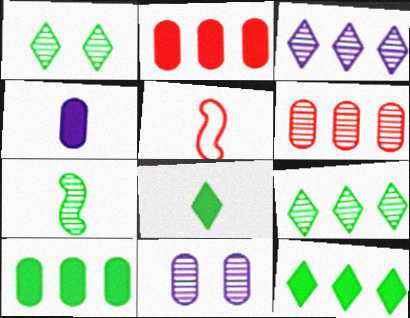[[5, 11, 12]]